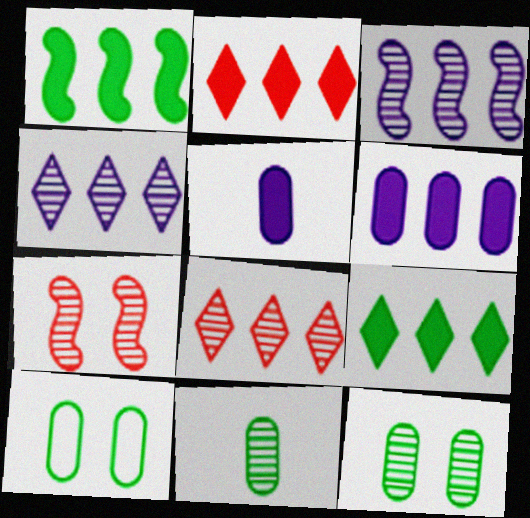[[1, 2, 6], 
[4, 7, 11]]